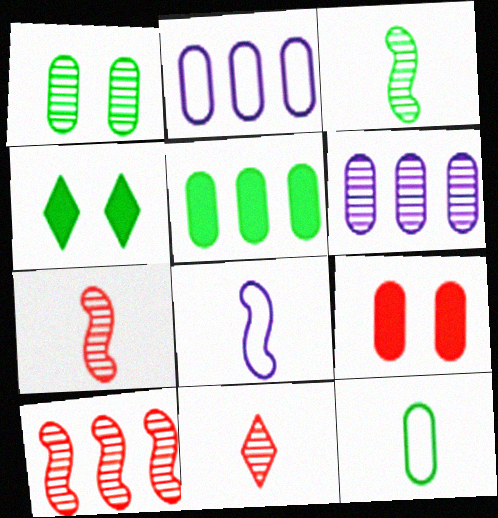[[1, 5, 12], 
[2, 4, 7], 
[6, 9, 12]]